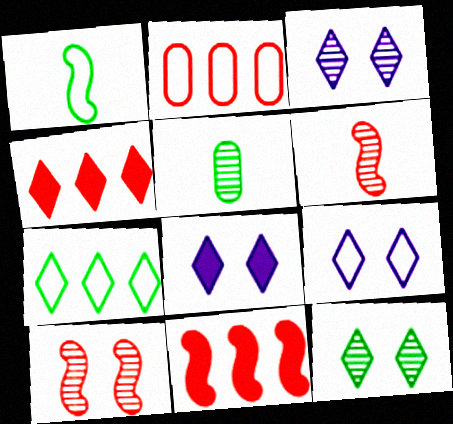[[1, 2, 9], 
[3, 8, 9], 
[5, 9, 11]]